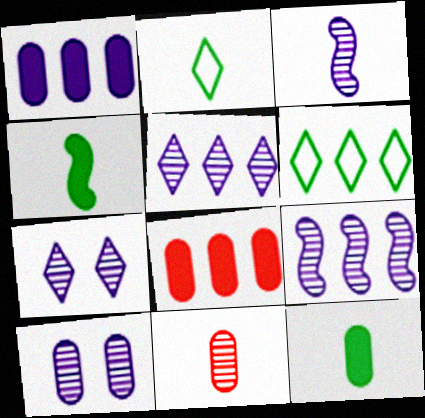[[3, 5, 10], 
[6, 8, 9]]